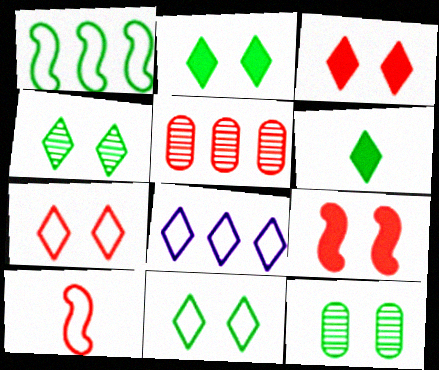[[1, 6, 12], 
[2, 4, 11], 
[3, 5, 10]]